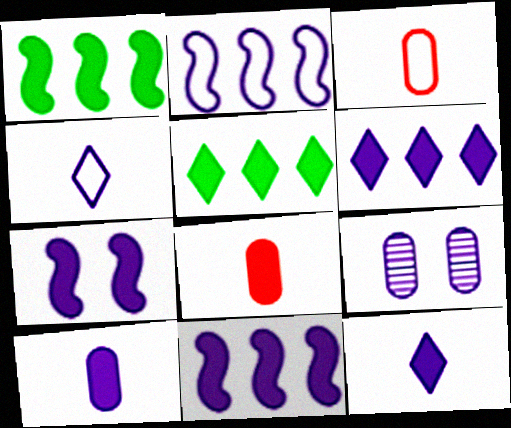[[2, 9, 12], 
[4, 9, 11], 
[5, 7, 8], 
[6, 7, 10]]